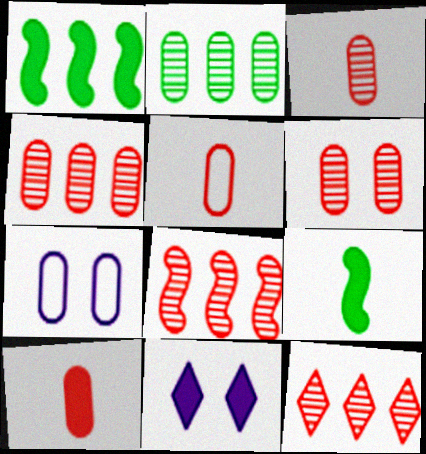[[1, 10, 11], 
[2, 7, 10], 
[3, 4, 6], 
[3, 5, 10], 
[4, 8, 12], 
[7, 9, 12]]